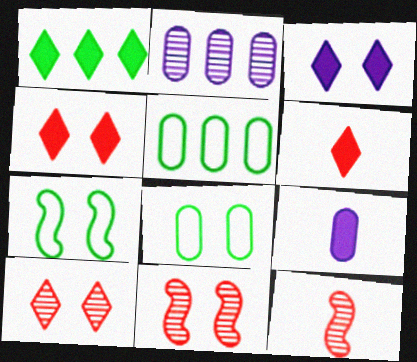[[1, 3, 6], 
[2, 6, 7], 
[3, 5, 12], 
[3, 8, 11]]